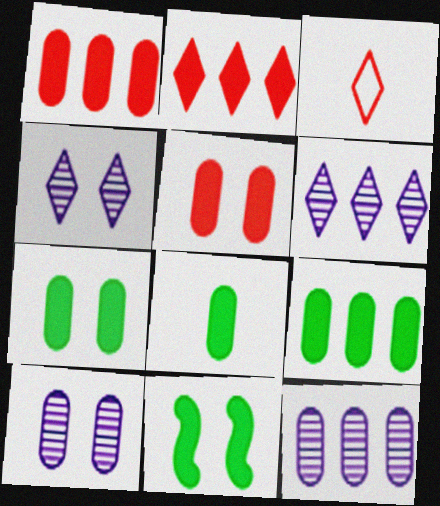[[3, 11, 12], 
[7, 8, 9]]